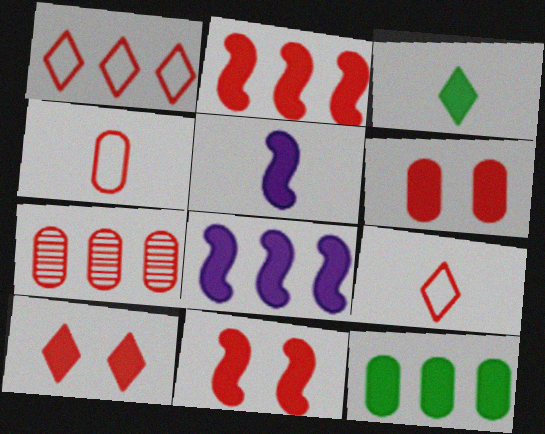[[1, 2, 7], 
[3, 6, 8], 
[4, 6, 7], 
[5, 10, 12], 
[6, 10, 11], 
[7, 9, 11]]